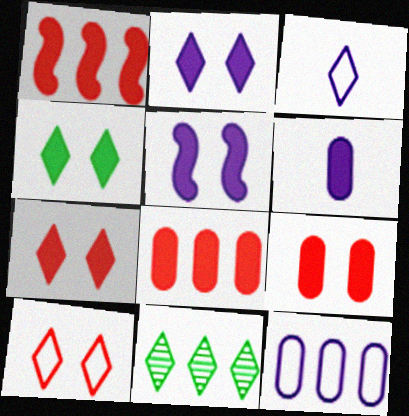[[1, 4, 6], 
[1, 11, 12], 
[2, 4, 7], 
[3, 7, 11], 
[4, 5, 9]]